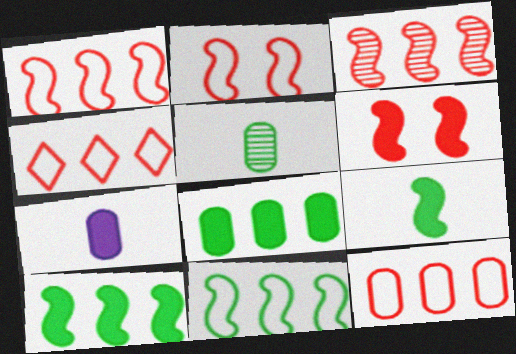[[1, 4, 12]]